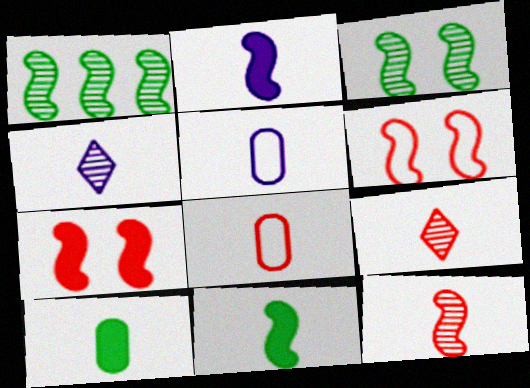[[1, 2, 6], 
[2, 4, 5], 
[4, 8, 11], 
[5, 9, 11]]